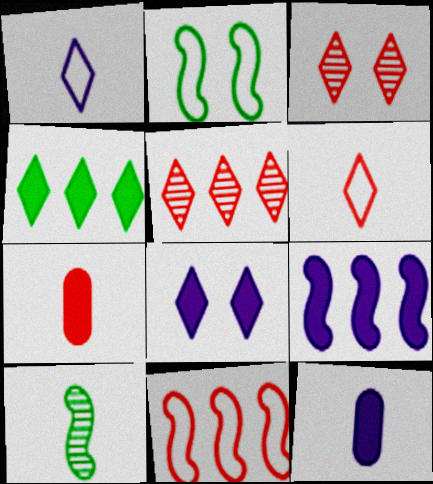[[1, 3, 4], 
[1, 7, 10], 
[2, 5, 12], 
[3, 7, 11], 
[6, 10, 12], 
[8, 9, 12]]